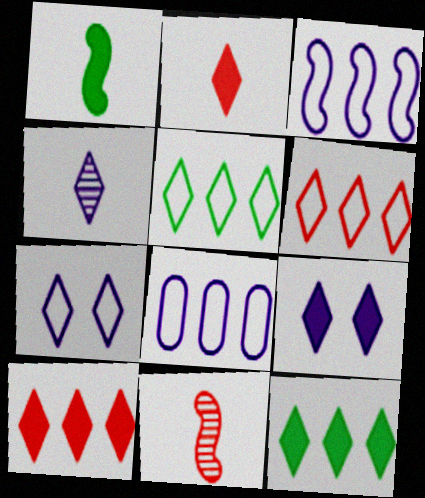[[2, 9, 12]]